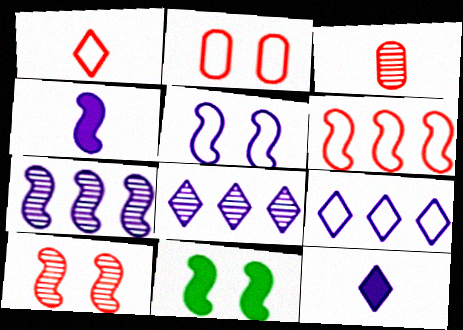[[1, 2, 6], 
[3, 9, 11], 
[4, 5, 7], 
[5, 10, 11]]